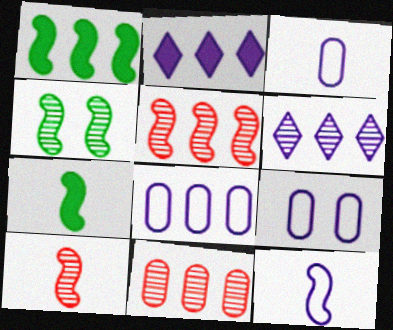[[3, 8, 9], 
[7, 10, 12]]